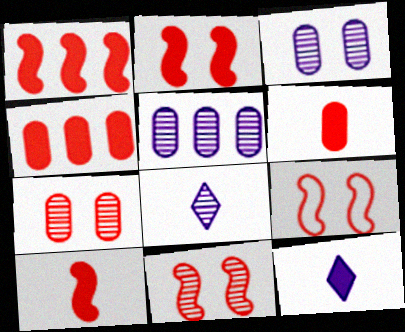[[1, 2, 10], 
[2, 9, 11]]